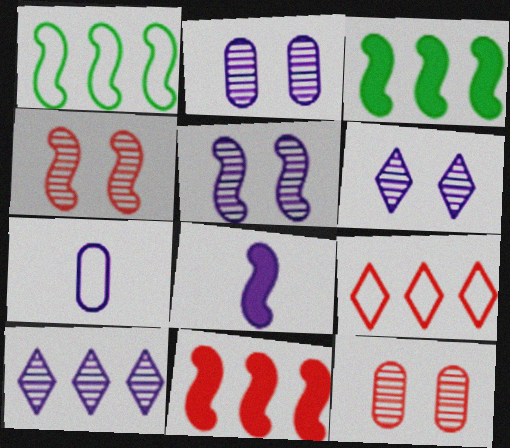[[1, 4, 8], 
[2, 5, 6]]